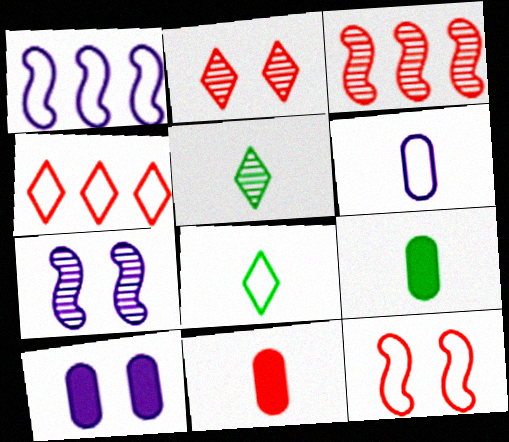[[1, 2, 9], 
[3, 8, 10], 
[4, 7, 9]]